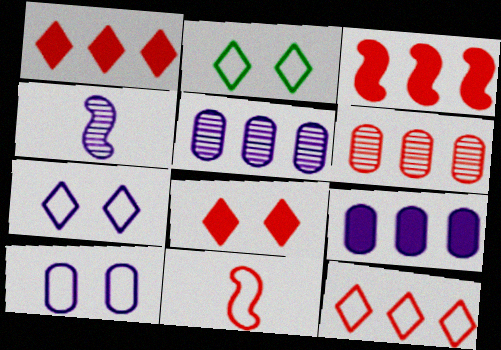[[3, 6, 12], 
[4, 7, 9], 
[6, 8, 11]]